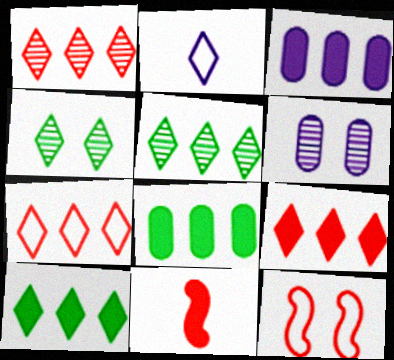[[1, 7, 9], 
[2, 4, 9]]